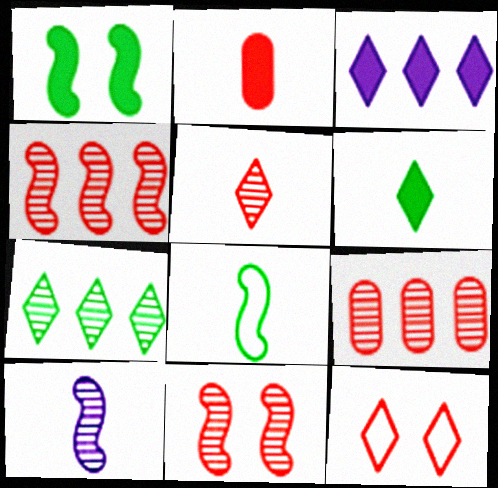[[1, 2, 3], 
[2, 4, 12], 
[5, 9, 11]]